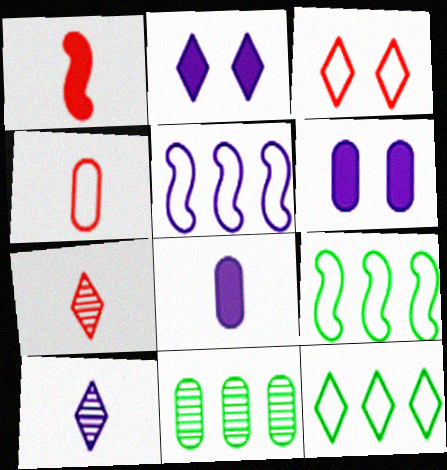[[1, 4, 7], 
[2, 7, 12], 
[4, 6, 11], 
[5, 6, 10], 
[6, 7, 9]]